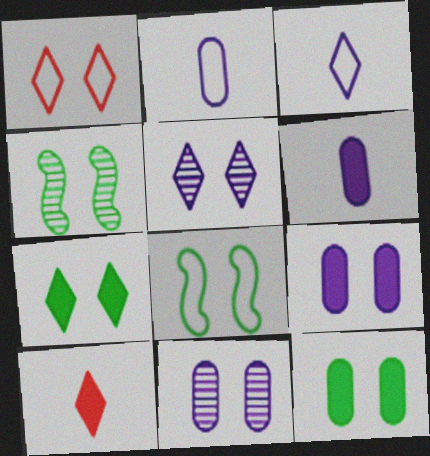[[1, 4, 9], 
[1, 5, 7]]